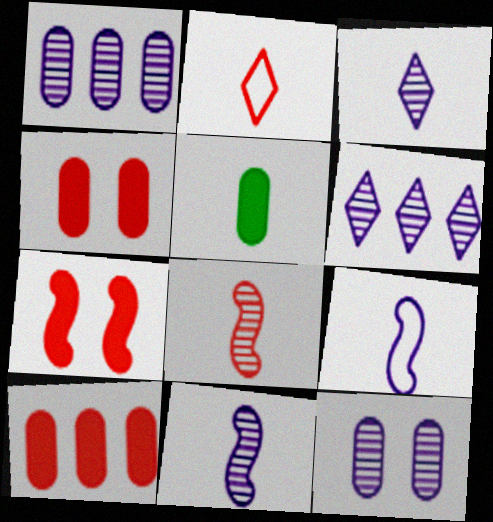[[2, 5, 11], 
[6, 11, 12]]